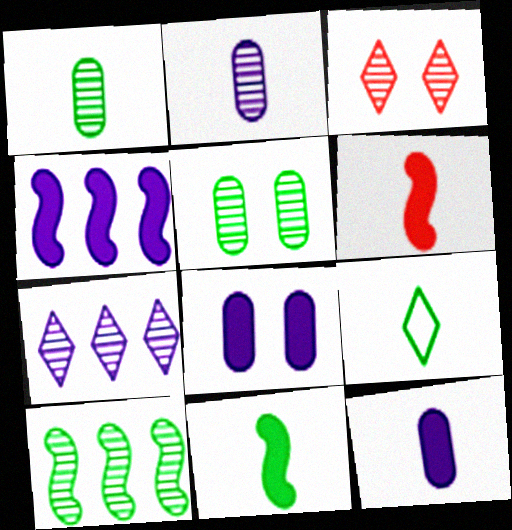[[1, 9, 11], 
[2, 3, 10], 
[2, 6, 9]]